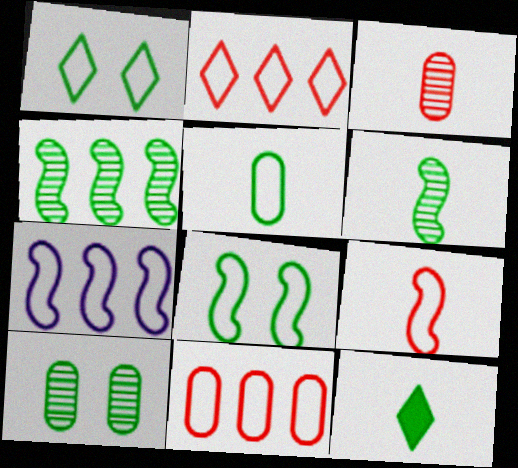[[5, 6, 12], 
[7, 8, 9]]